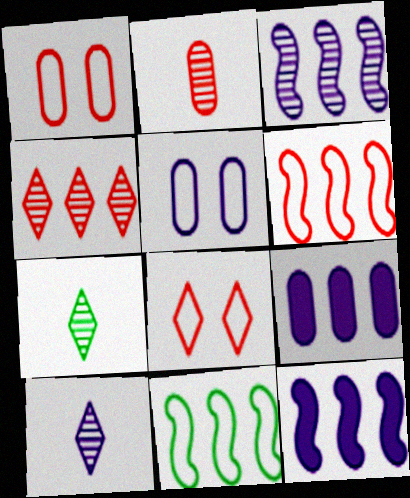[[1, 7, 12], 
[4, 9, 11], 
[5, 10, 12]]